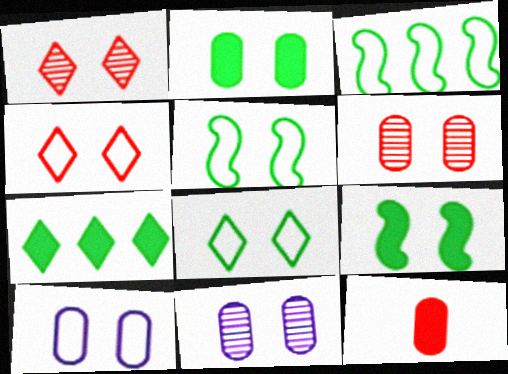[[1, 9, 10], 
[2, 6, 10], 
[4, 5, 10], 
[4, 9, 11]]